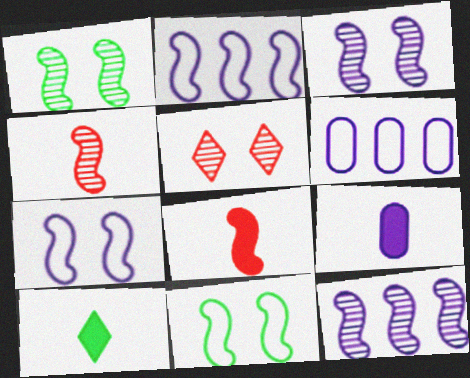[[1, 2, 8], 
[1, 4, 12], 
[8, 9, 10], 
[8, 11, 12]]